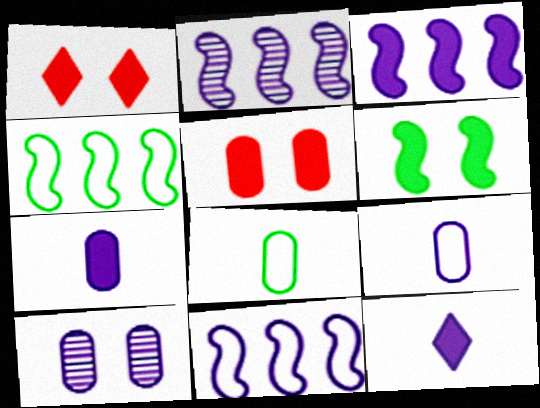[[1, 2, 8], 
[2, 3, 11], 
[10, 11, 12]]